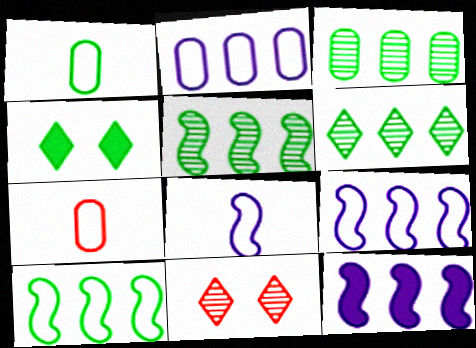[[1, 4, 5], 
[1, 11, 12], 
[3, 5, 6]]